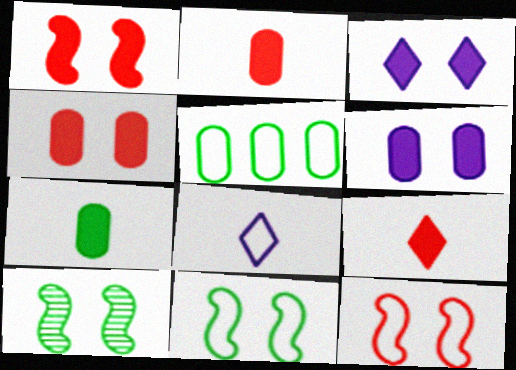[[5, 8, 12]]